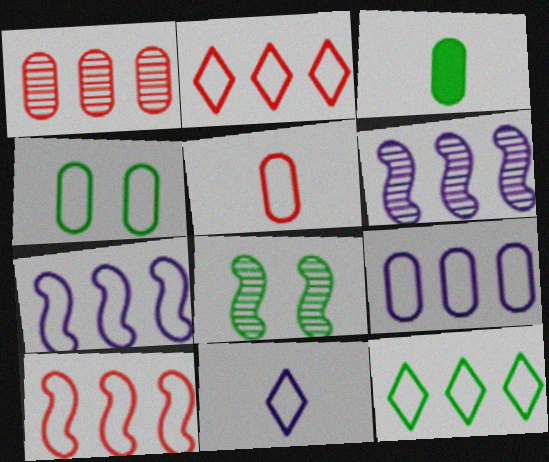[[3, 8, 12], 
[4, 5, 9], 
[4, 10, 11], 
[9, 10, 12]]